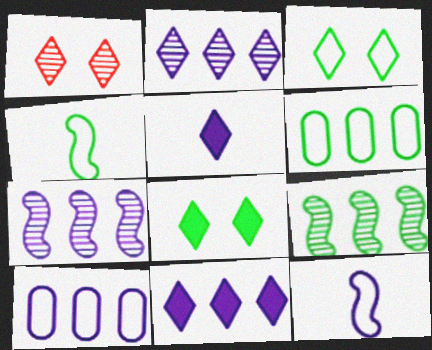[[3, 4, 6], 
[7, 10, 11]]